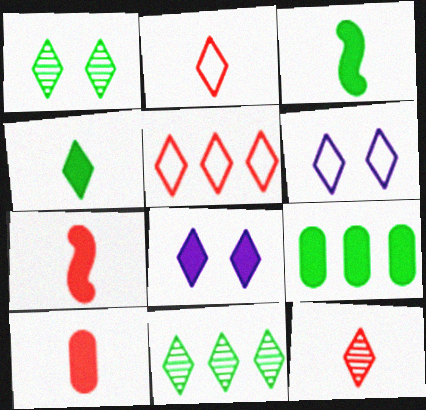[[2, 8, 11], 
[7, 8, 9]]